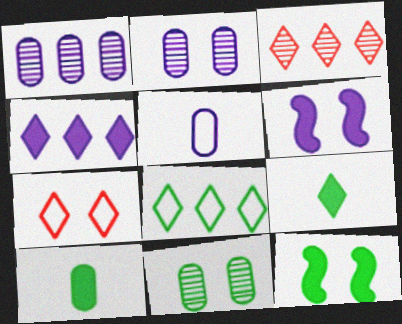[[2, 7, 12], 
[3, 4, 8], 
[3, 5, 12], 
[6, 7, 11]]